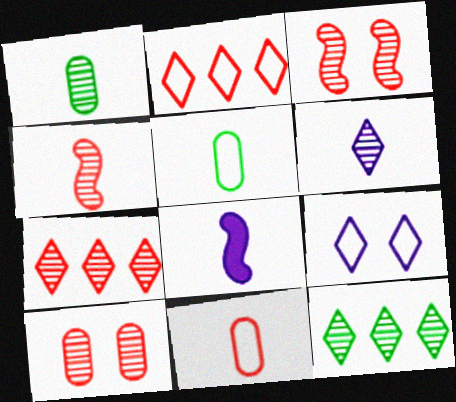[[1, 4, 6], 
[4, 7, 10]]